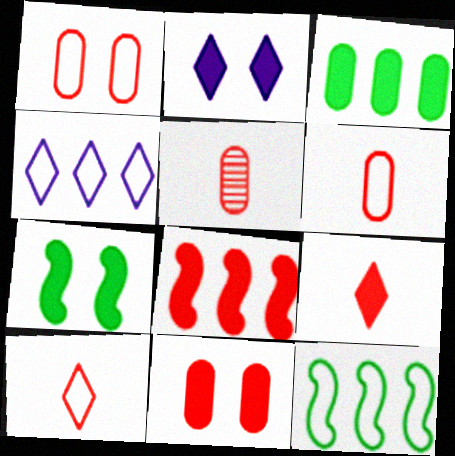[[2, 5, 12], 
[2, 7, 11], 
[4, 5, 7], 
[8, 9, 11]]